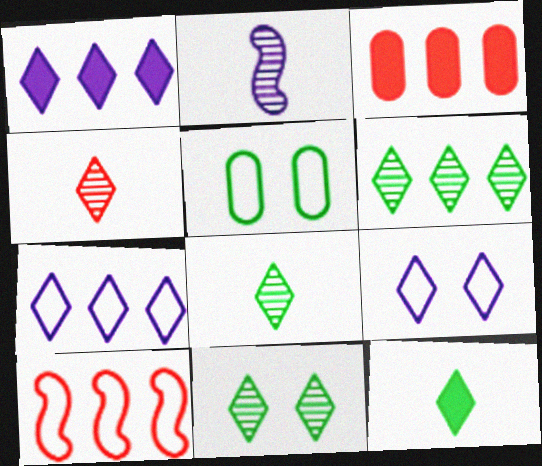[[6, 8, 11]]